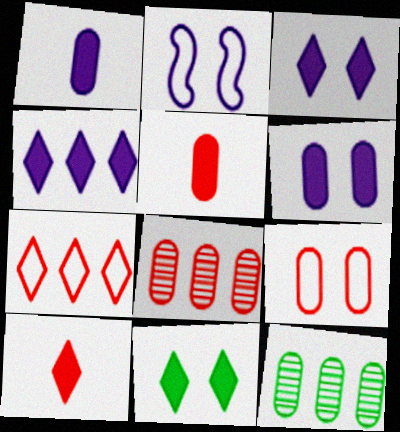[[1, 9, 12], 
[2, 10, 12], 
[4, 10, 11], 
[5, 8, 9]]